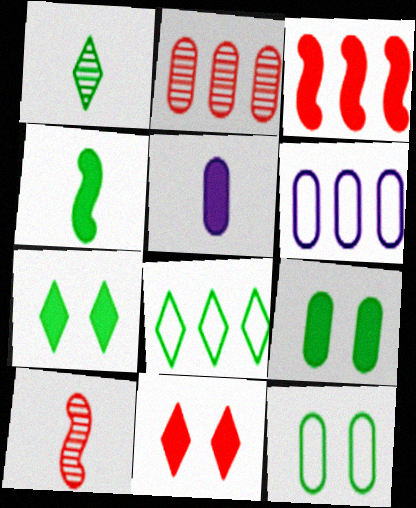[[1, 7, 8], 
[2, 5, 12], 
[3, 5, 7], 
[6, 7, 10]]